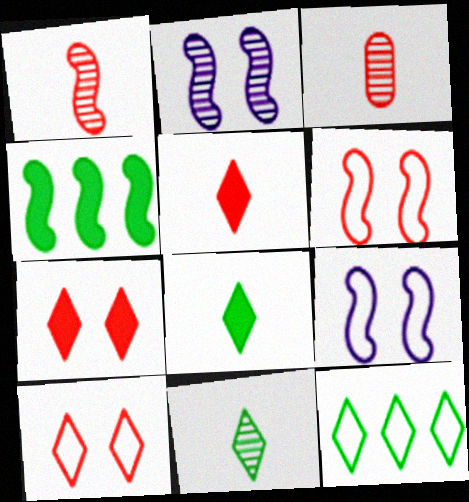[[1, 4, 9]]